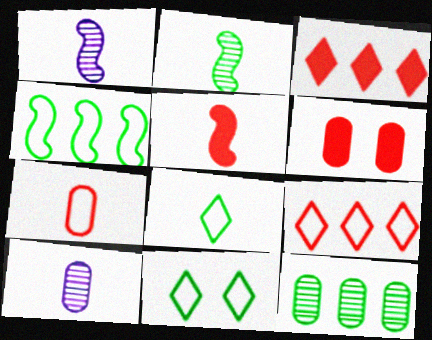[[3, 5, 6], 
[5, 8, 10]]